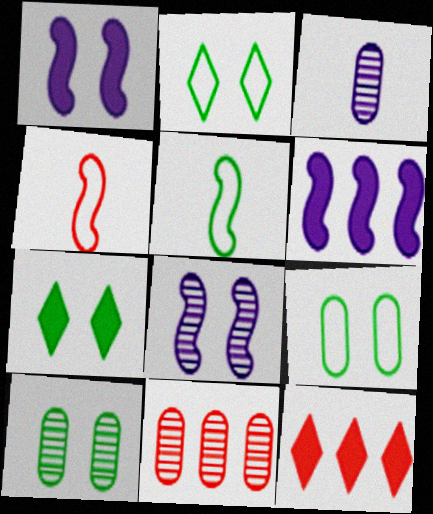[[3, 10, 11]]